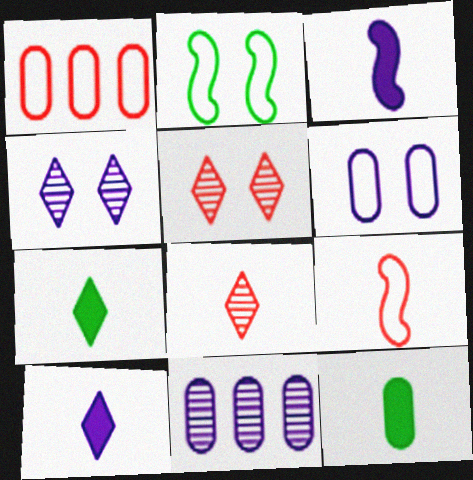[]